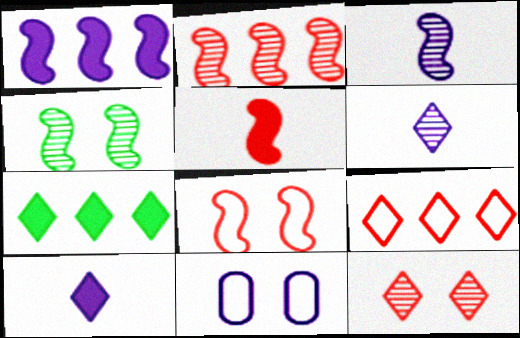[[1, 6, 11], 
[2, 3, 4], 
[2, 5, 8]]